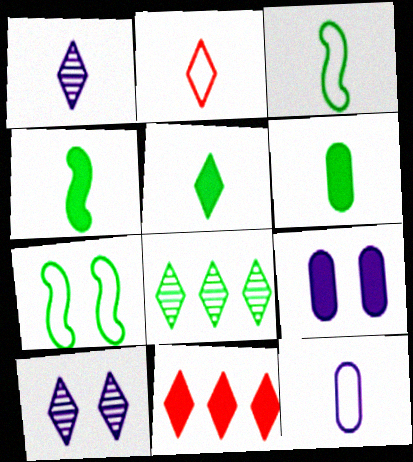[[1, 2, 5], 
[2, 3, 12], 
[4, 5, 6], 
[4, 9, 11], 
[6, 7, 8]]